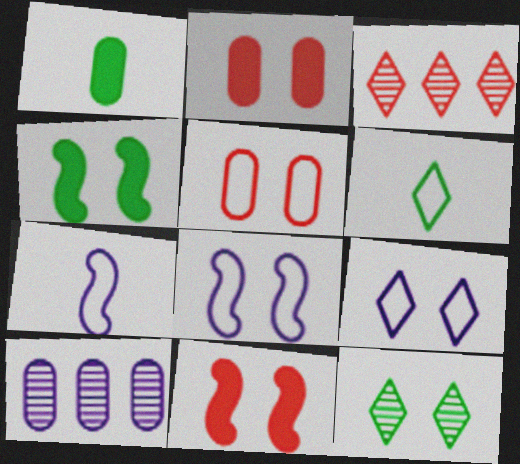[[1, 3, 8], 
[1, 5, 10], 
[2, 8, 12], 
[6, 10, 11]]